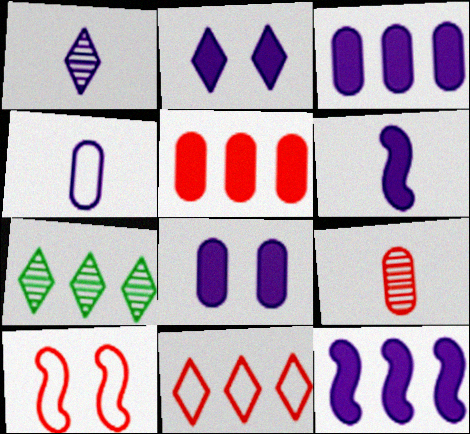[[1, 4, 6], 
[2, 3, 6]]